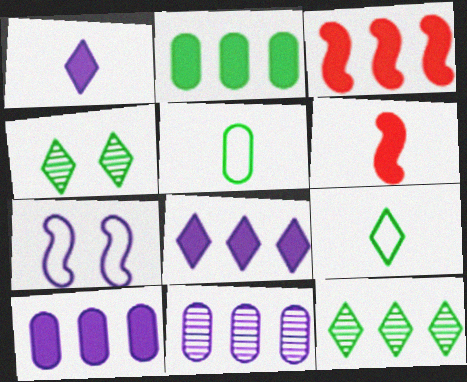[[1, 7, 11], 
[2, 3, 8]]